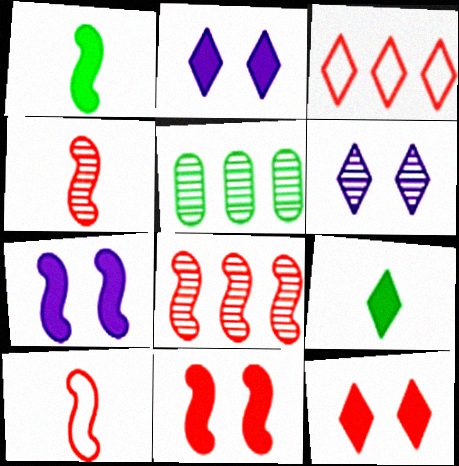[[2, 5, 10], 
[3, 6, 9], 
[4, 5, 6], 
[8, 10, 11]]